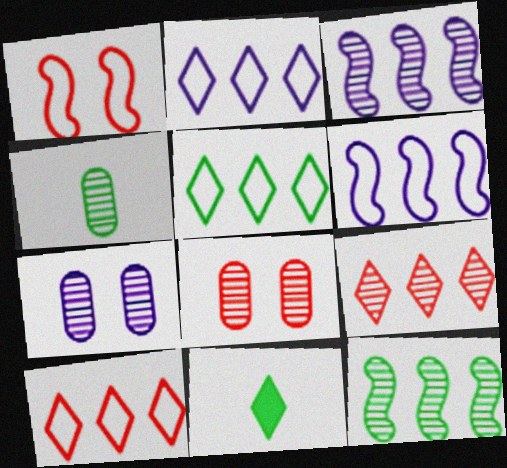[[2, 5, 10], 
[6, 8, 11]]